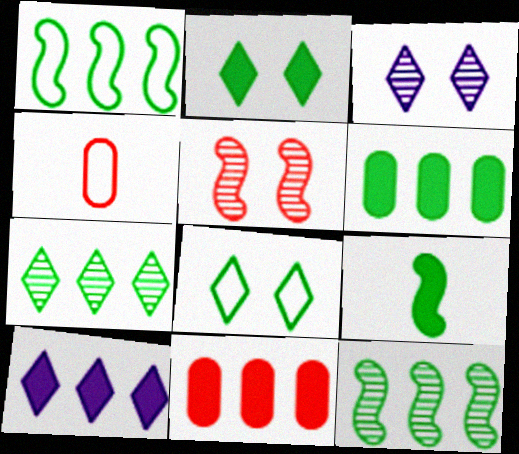[[1, 6, 7], 
[2, 6, 9]]